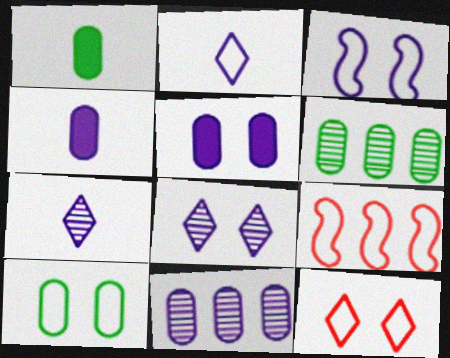[[1, 6, 10], 
[1, 8, 9], 
[2, 9, 10], 
[3, 5, 8], 
[3, 10, 12]]